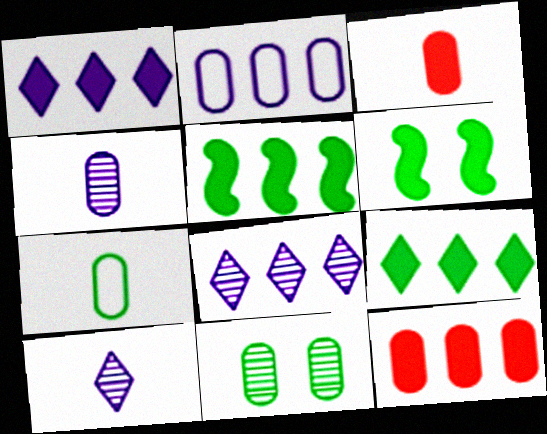[[1, 3, 6], 
[1, 5, 12], 
[2, 3, 11], 
[3, 4, 7]]